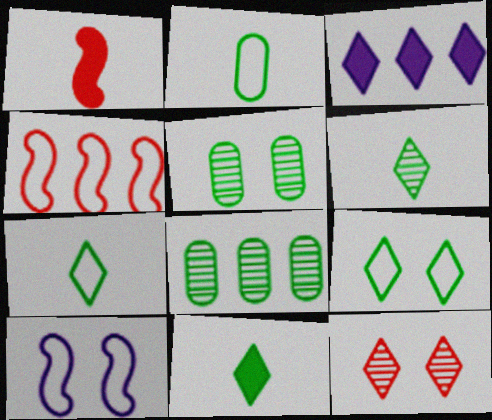[[3, 4, 8], 
[3, 7, 12], 
[6, 7, 11]]